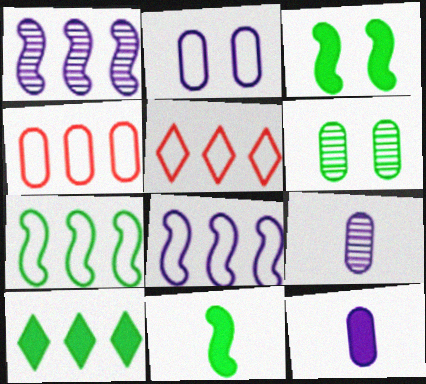[[1, 4, 10], 
[3, 5, 9], 
[4, 6, 12]]